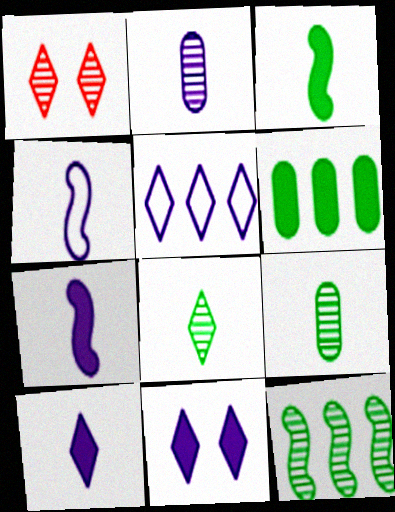[[1, 2, 12], 
[1, 4, 6], 
[2, 4, 10]]